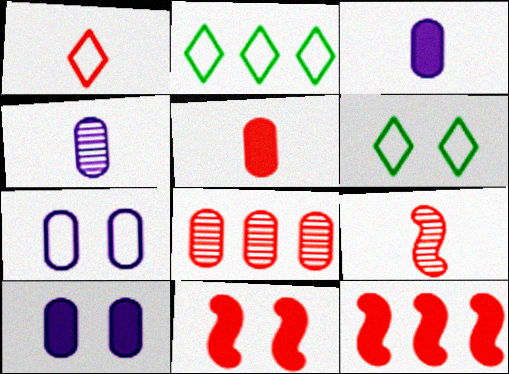[[1, 5, 9], 
[1, 8, 11], 
[2, 4, 11], 
[2, 9, 10], 
[4, 6, 12]]